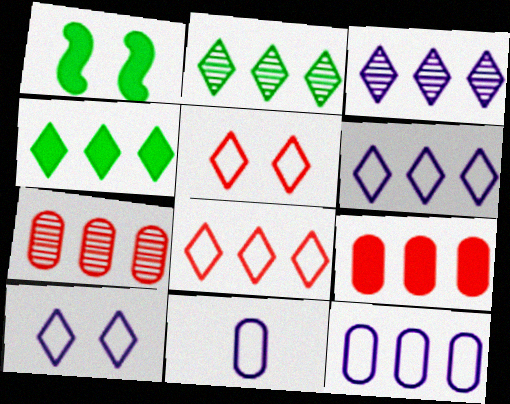[[3, 4, 8]]